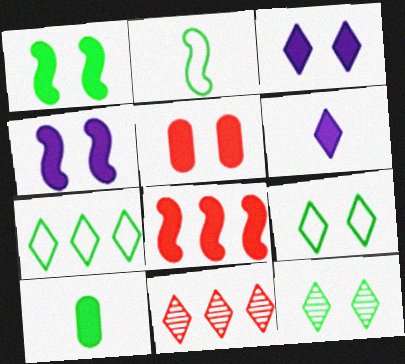[[1, 3, 5], 
[3, 8, 10], 
[6, 9, 11]]